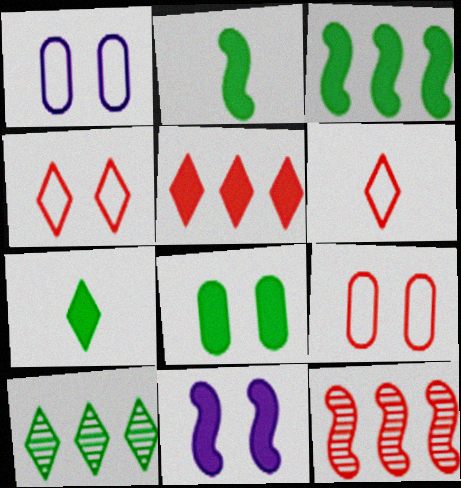[[1, 7, 12], 
[3, 7, 8]]